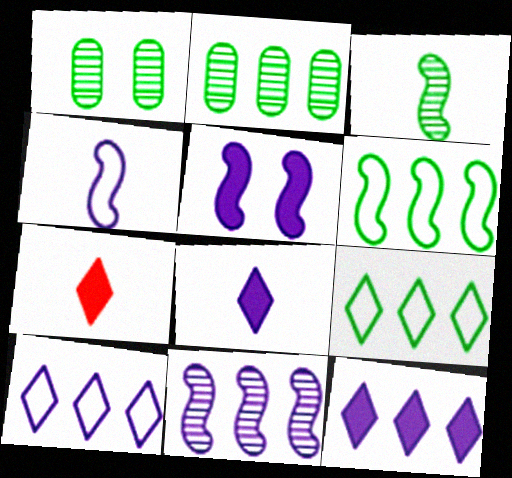[[4, 5, 11]]